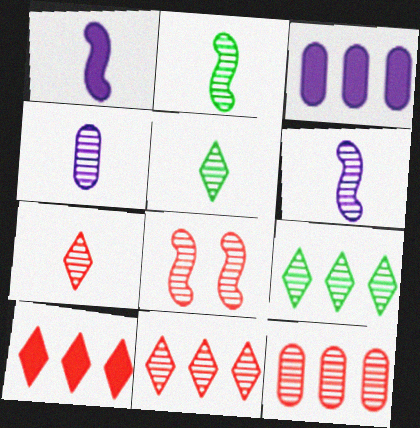[[2, 4, 7], 
[4, 8, 9], 
[7, 8, 12]]